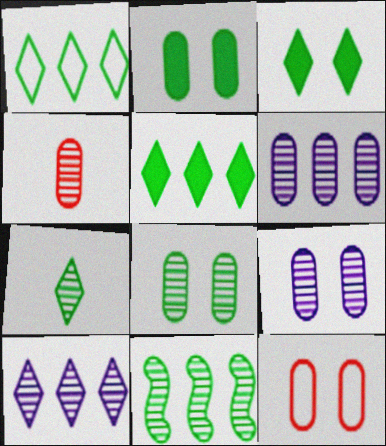[[1, 3, 7], 
[2, 9, 12], 
[4, 6, 8], 
[7, 8, 11]]